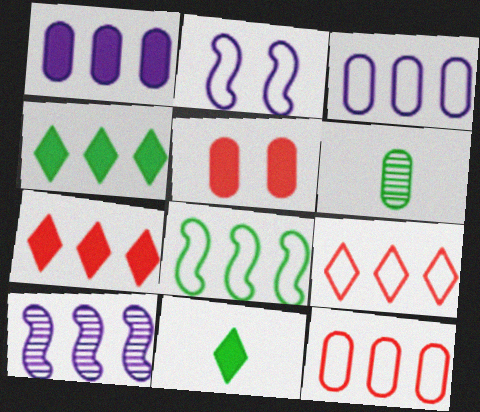[[2, 6, 7], 
[3, 5, 6], 
[3, 8, 9], 
[4, 10, 12]]